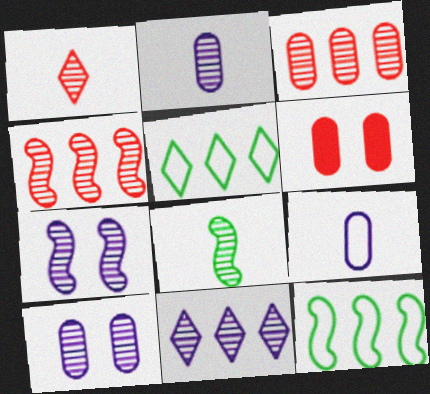[[1, 2, 8], 
[2, 7, 11], 
[4, 7, 8]]